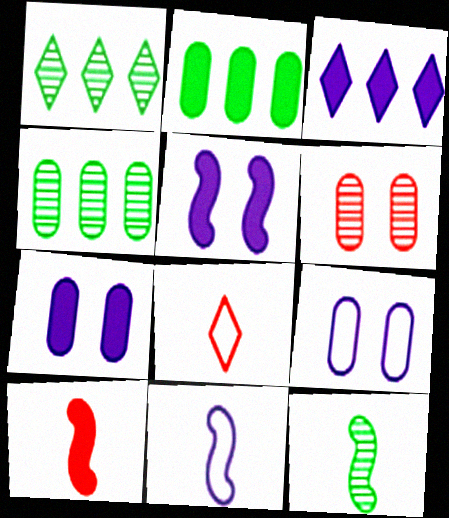[[1, 9, 10], 
[4, 5, 8], 
[10, 11, 12]]